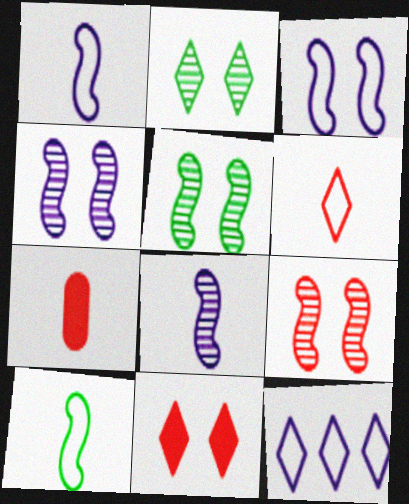[[4, 5, 9], 
[5, 7, 12]]